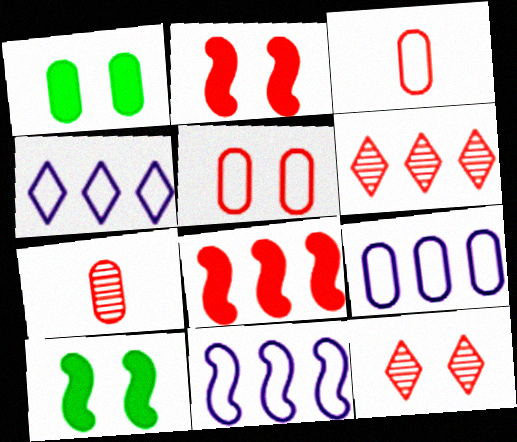[[1, 7, 9], 
[2, 3, 6], 
[2, 5, 12], 
[3, 8, 12], 
[4, 7, 10], 
[4, 9, 11]]